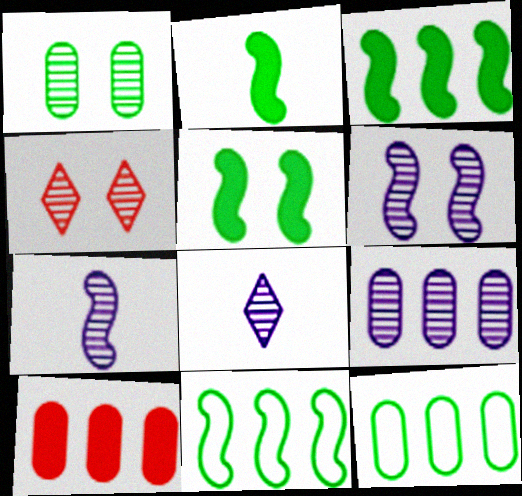[[1, 4, 6], 
[2, 3, 5], 
[6, 8, 9], 
[9, 10, 12]]